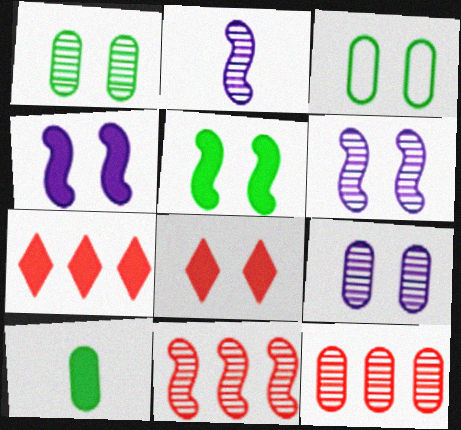[[2, 3, 7], 
[3, 6, 8], 
[4, 7, 10]]